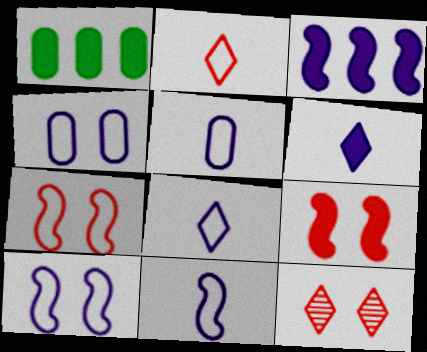[[1, 6, 9], 
[1, 11, 12], 
[5, 8, 11]]